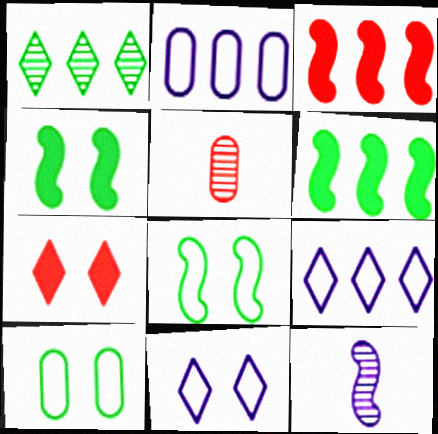[[1, 2, 3], 
[3, 8, 12], 
[4, 5, 9], 
[5, 6, 11]]